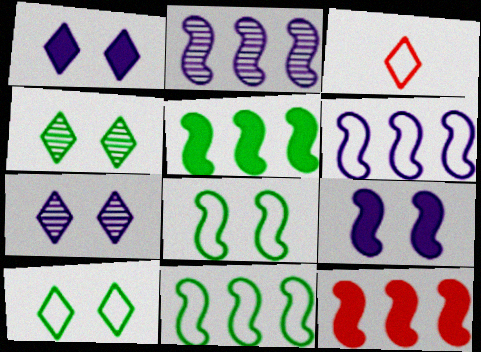[[2, 11, 12]]